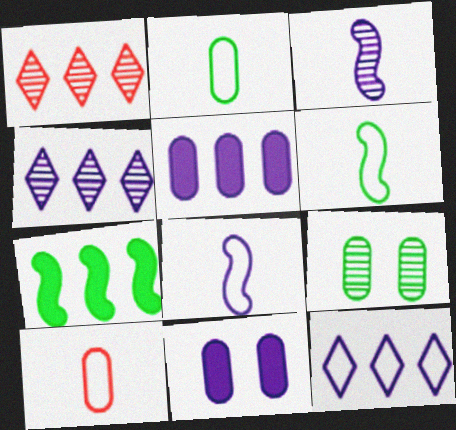[[1, 3, 9], 
[1, 6, 11], 
[3, 11, 12], 
[4, 8, 11], 
[5, 9, 10]]